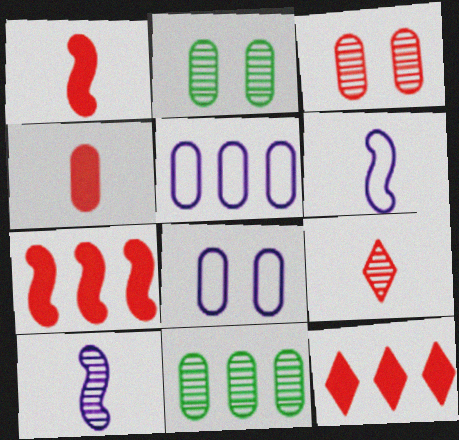[[2, 4, 5], 
[2, 6, 12], 
[4, 8, 11]]